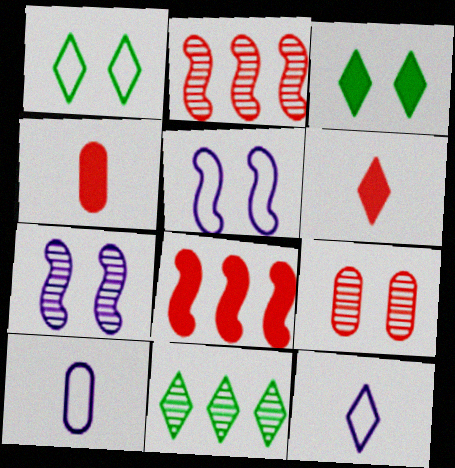[[2, 3, 10], 
[3, 5, 9], 
[4, 5, 11]]